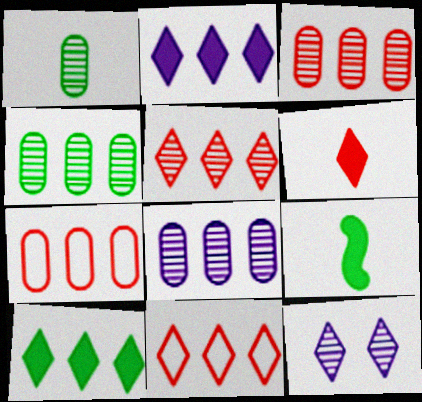[[3, 4, 8], 
[7, 9, 12]]